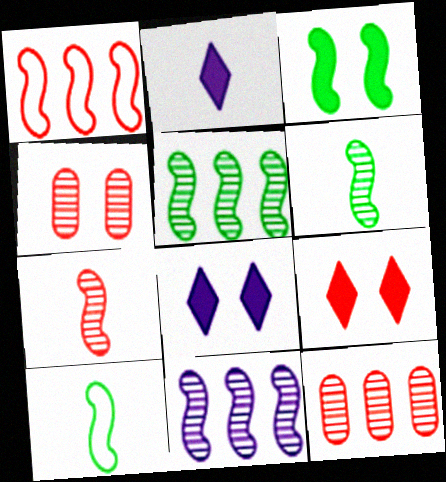[[3, 5, 10], 
[8, 10, 12]]